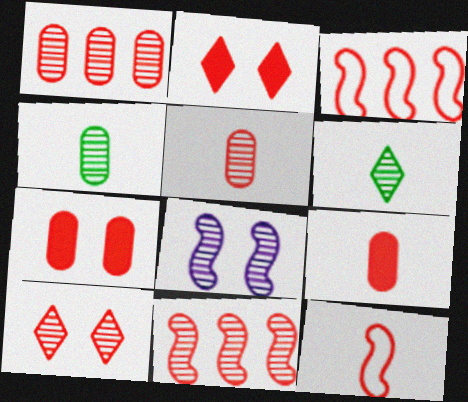[[1, 2, 12], 
[1, 6, 8], 
[2, 3, 5], 
[3, 9, 10], 
[5, 10, 11]]